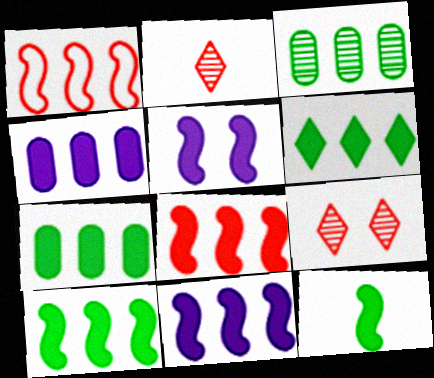[[4, 6, 8], 
[5, 8, 12], 
[6, 7, 10], 
[8, 10, 11]]